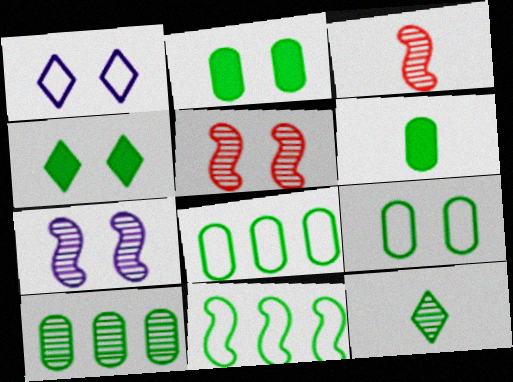[[1, 2, 5], 
[2, 11, 12], 
[6, 9, 10]]